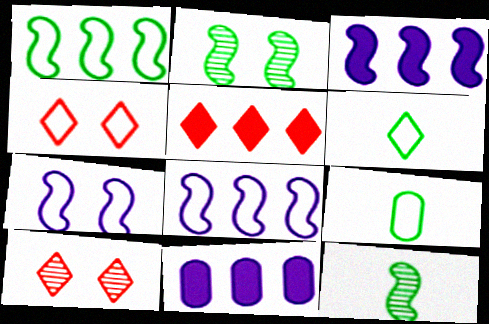[[3, 9, 10], 
[4, 8, 9], 
[4, 11, 12]]